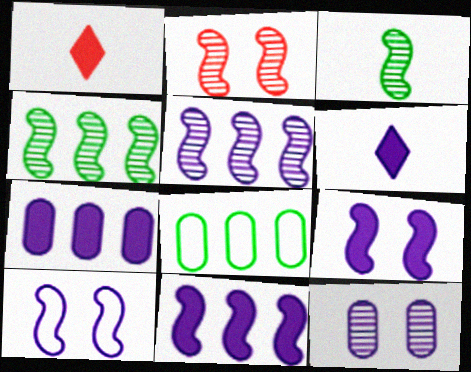[[2, 3, 5], 
[2, 6, 8], 
[6, 7, 9]]